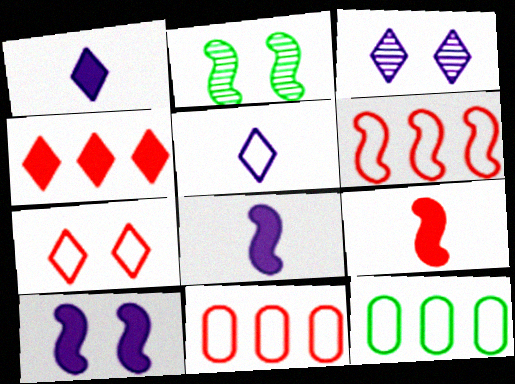[[1, 2, 11], 
[2, 6, 8], 
[3, 9, 12]]